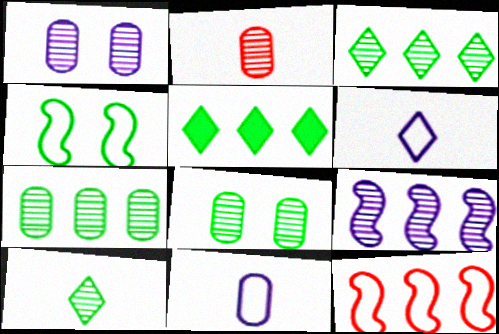[[1, 2, 7]]